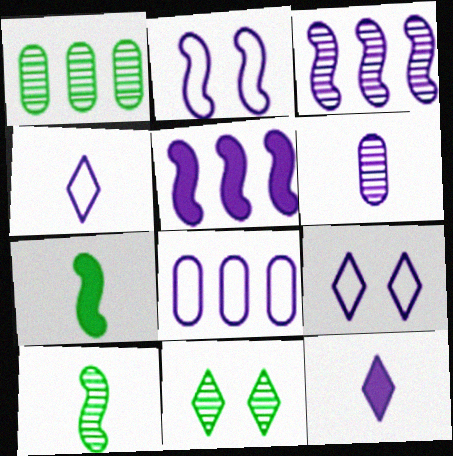[[1, 10, 11], 
[2, 4, 8], 
[5, 6, 9]]